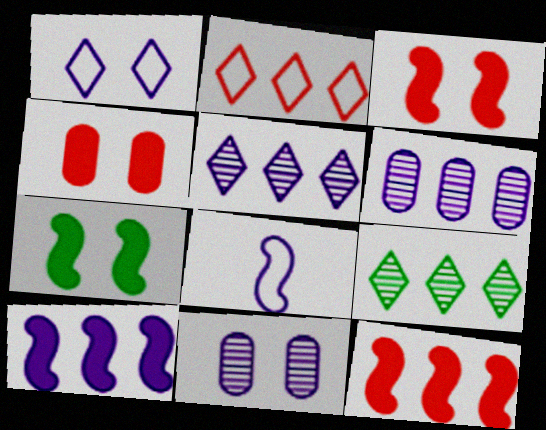[[4, 8, 9]]